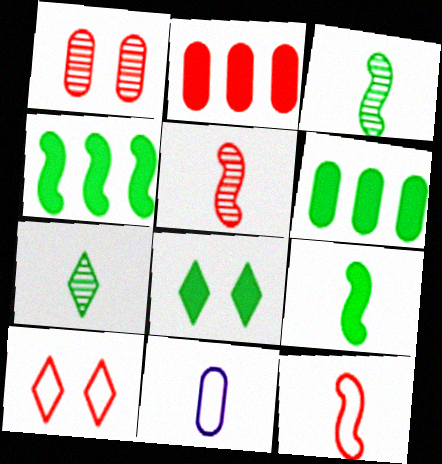[[1, 6, 11], 
[2, 5, 10], 
[6, 8, 9]]